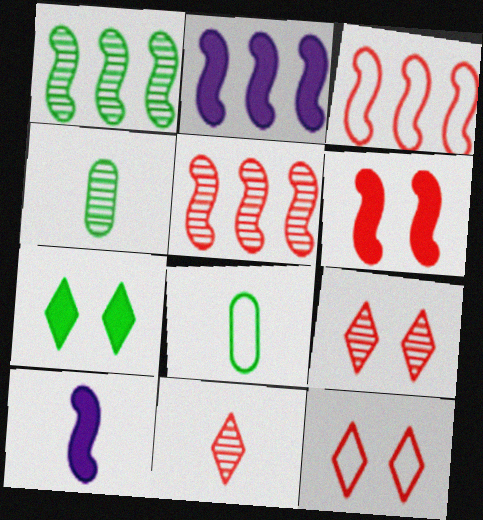[[1, 2, 3], 
[1, 7, 8], 
[2, 4, 12], 
[2, 8, 9], 
[8, 10, 11]]